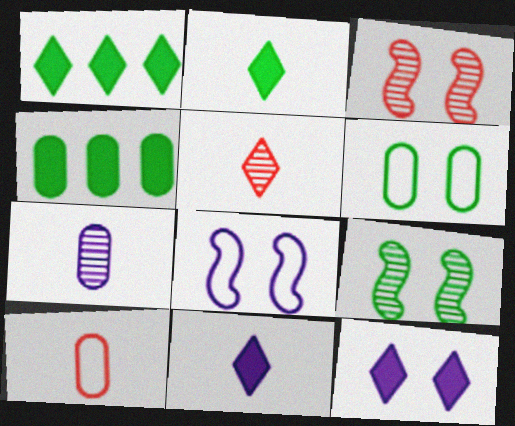[[3, 6, 12], 
[4, 5, 8]]